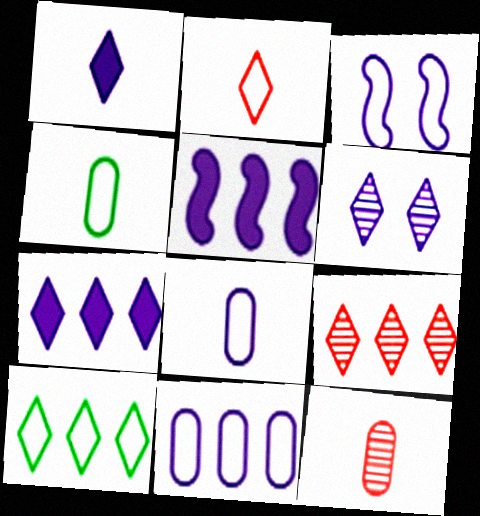[[5, 6, 8], 
[7, 9, 10]]